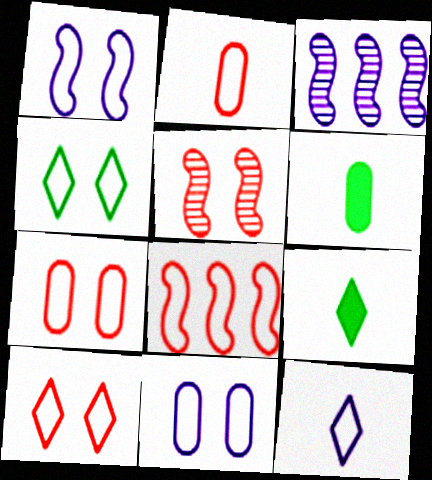[[1, 4, 7], 
[2, 8, 10], 
[3, 6, 10], 
[3, 7, 9]]